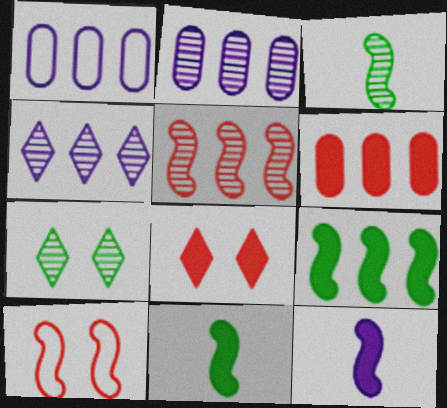[[1, 3, 8]]